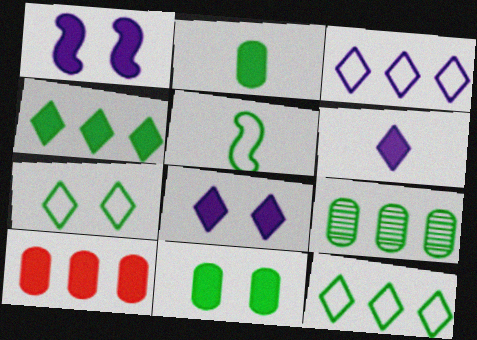[]